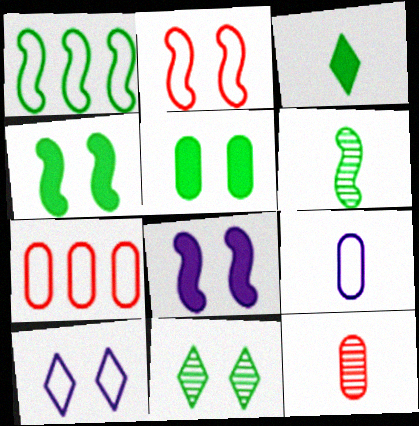[[1, 4, 6]]